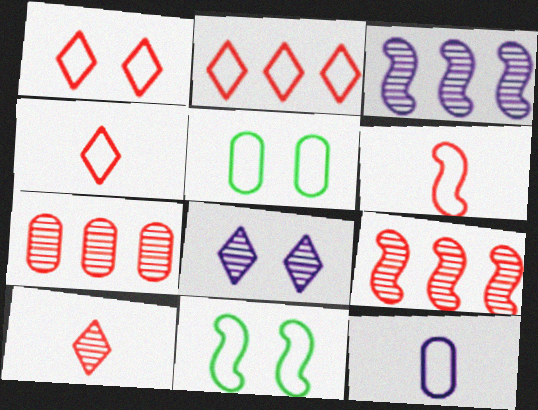[[1, 2, 4], 
[2, 11, 12]]